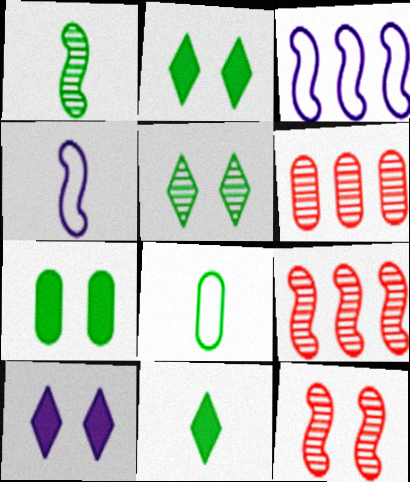[[1, 8, 11], 
[2, 4, 6], 
[8, 9, 10]]